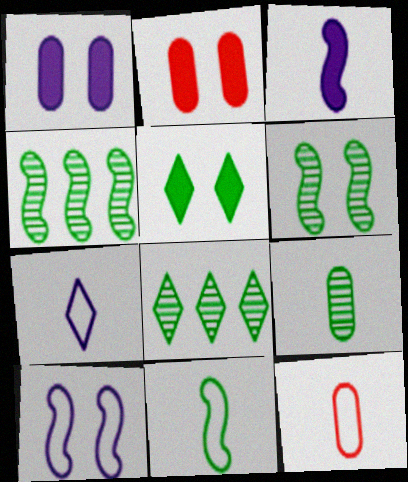[[2, 4, 7], 
[6, 8, 9], 
[7, 11, 12]]